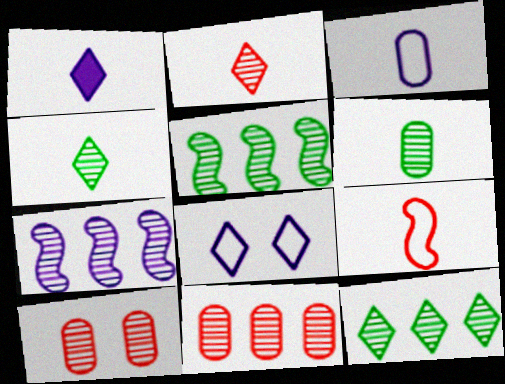[[1, 6, 9], 
[4, 7, 10], 
[7, 11, 12]]